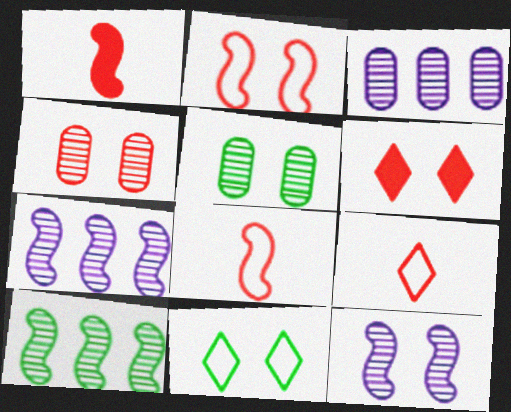[[1, 3, 11], 
[2, 4, 6]]